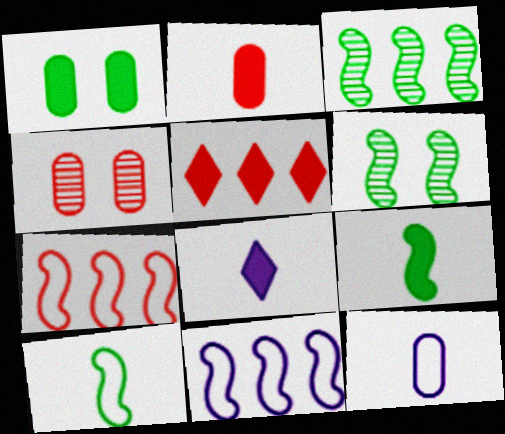[[2, 8, 9], 
[5, 6, 12]]